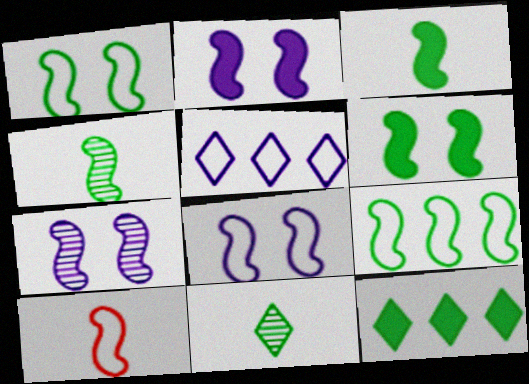[[2, 7, 8], 
[4, 6, 9], 
[8, 9, 10]]